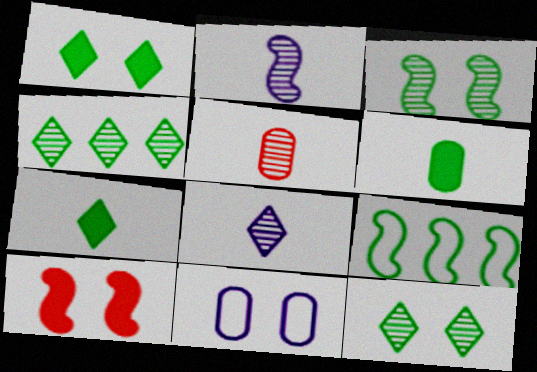[[2, 9, 10], 
[6, 9, 12], 
[10, 11, 12]]